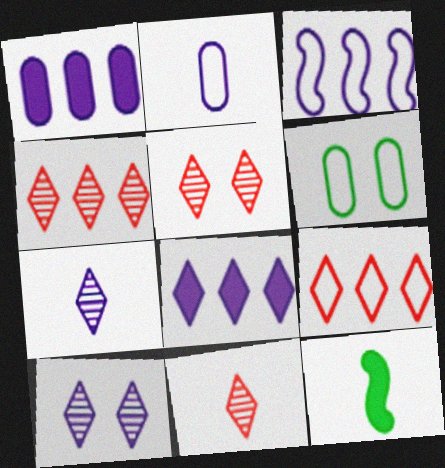[[2, 11, 12], 
[4, 5, 11]]